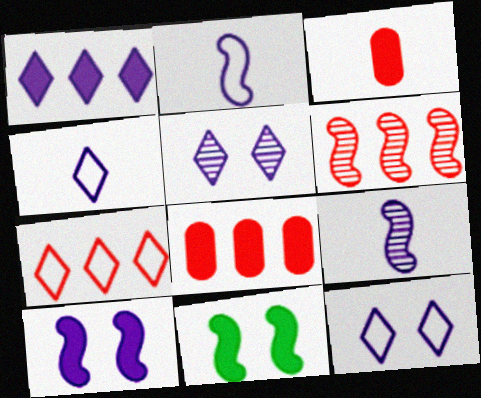[[1, 3, 11], 
[1, 4, 5], 
[2, 6, 11], 
[6, 7, 8]]